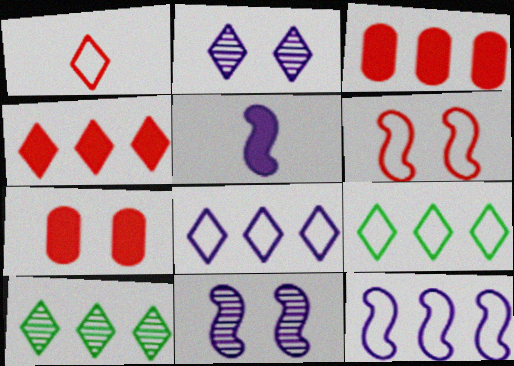[[3, 10, 12], 
[4, 8, 10], 
[5, 11, 12]]